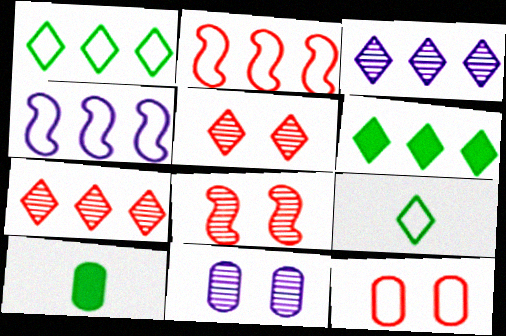[[4, 5, 10], 
[4, 9, 12]]